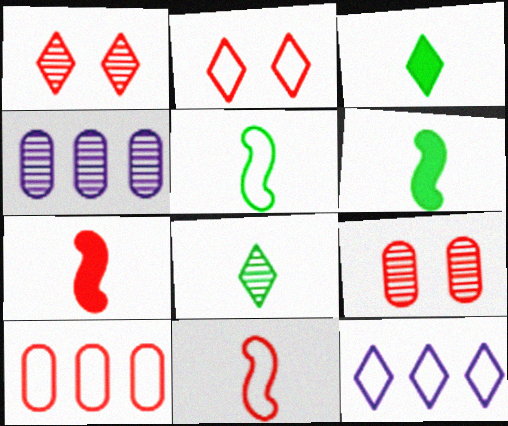[[1, 3, 12], 
[1, 7, 10], 
[2, 4, 6], 
[2, 10, 11], 
[6, 9, 12]]